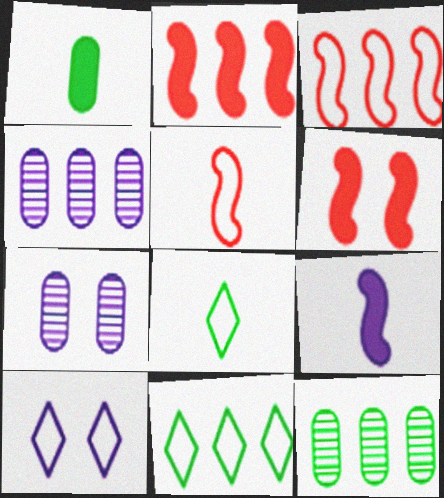[[2, 4, 11], 
[2, 7, 8], 
[4, 6, 8], 
[4, 9, 10]]